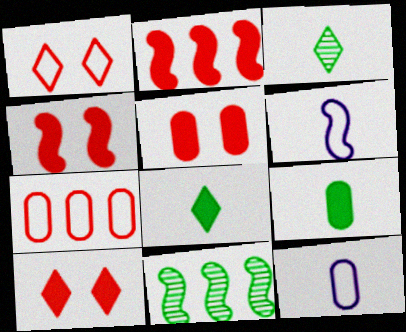[[4, 5, 10], 
[4, 6, 11], 
[10, 11, 12]]